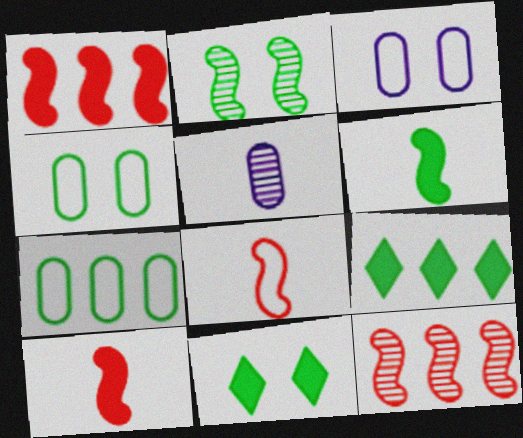[[2, 4, 11]]